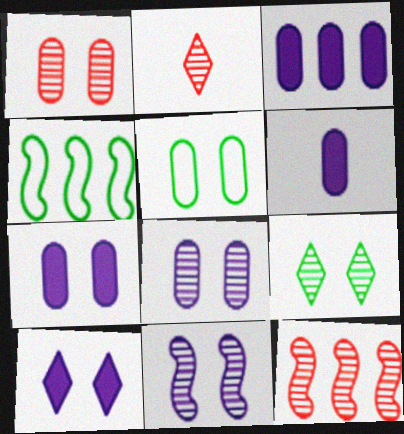[[1, 2, 12], 
[1, 5, 7], 
[1, 9, 11], 
[2, 4, 7], 
[3, 6, 7]]